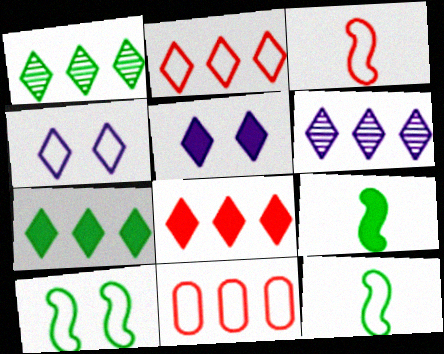[[2, 6, 7], 
[4, 11, 12]]